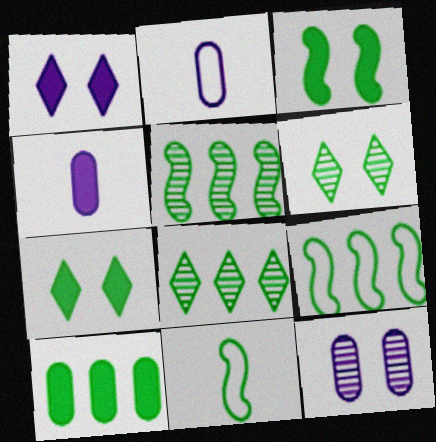[[3, 5, 11], 
[6, 10, 11], 
[8, 9, 10]]